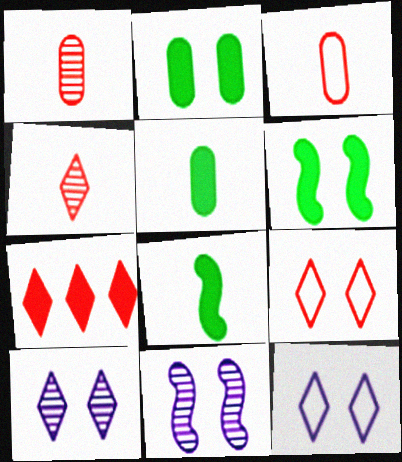[[2, 9, 11], 
[4, 7, 9]]